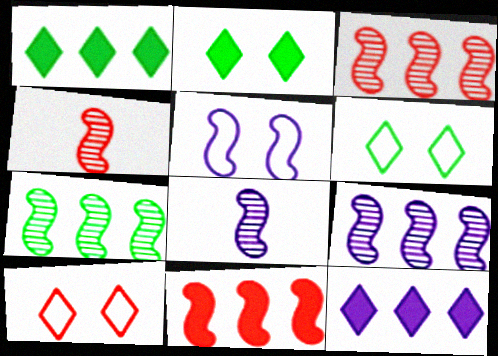[[3, 7, 9]]